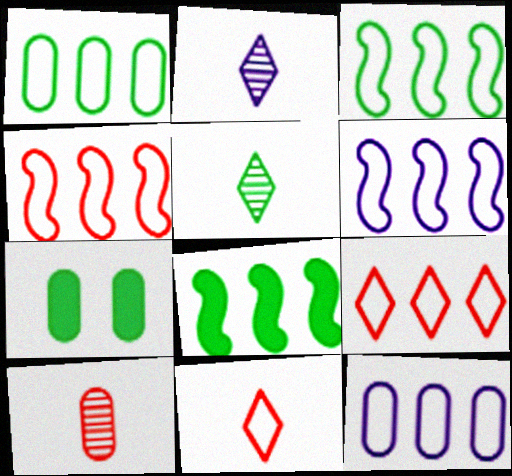[[1, 6, 9], 
[2, 4, 7], 
[3, 4, 6], 
[3, 5, 7], 
[3, 9, 12], 
[7, 10, 12]]